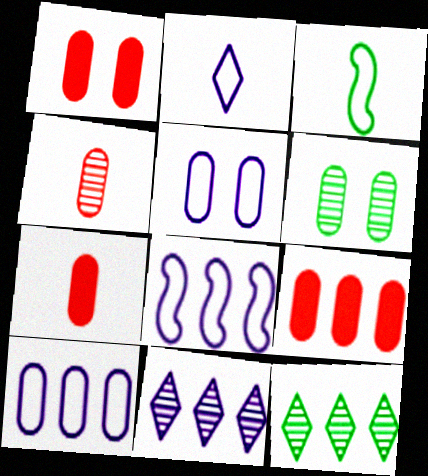[[1, 3, 11], 
[1, 5, 6], 
[1, 7, 9], 
[2, 5, 8], 
[6, 7, 10], 
[8, 9, 12]]